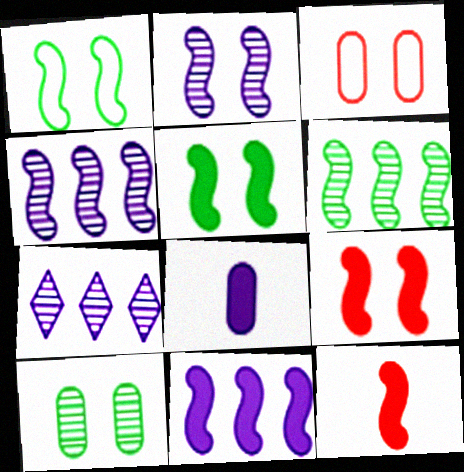[[1, 2, 9], 
[1, 4, 12], 
[5, 11, 12]]